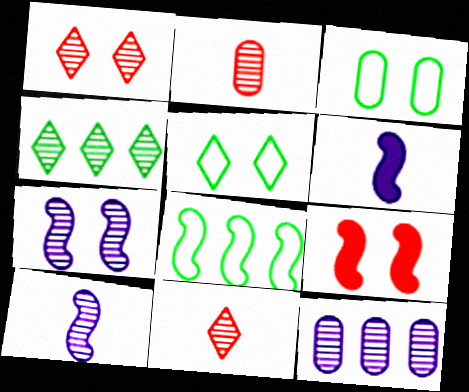[[2, 4, 7], 
[8, 9, 10]]